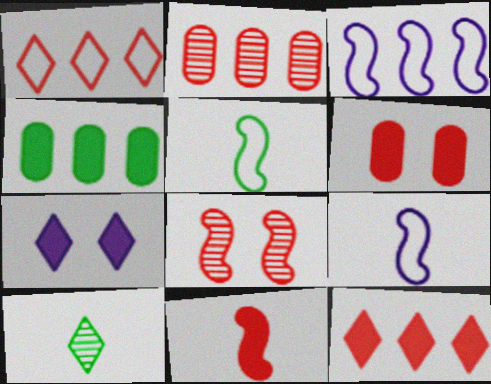[[1, 7, 10], 
[2, 5, 7], 
[3, 6, 10], 
[4, 7, 11], 
[6, 11, 12]]